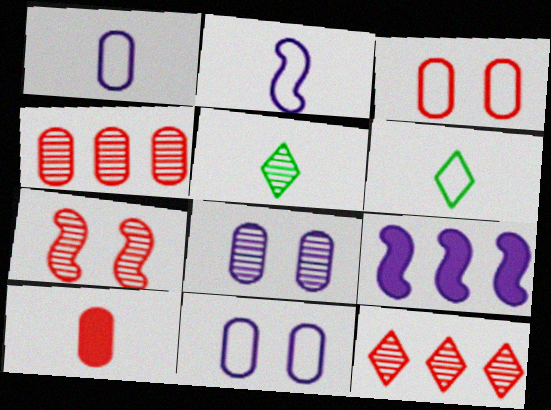[[2, 5, 10], 
[3, 4, 10], 
[3, 5, 9]]